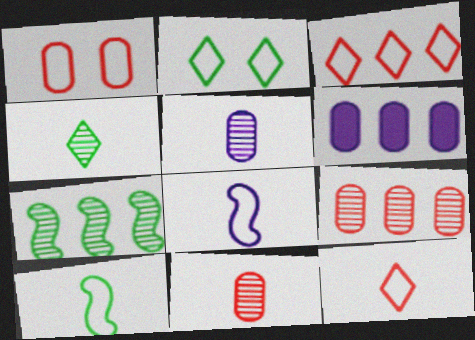[[3, 6, 7]]